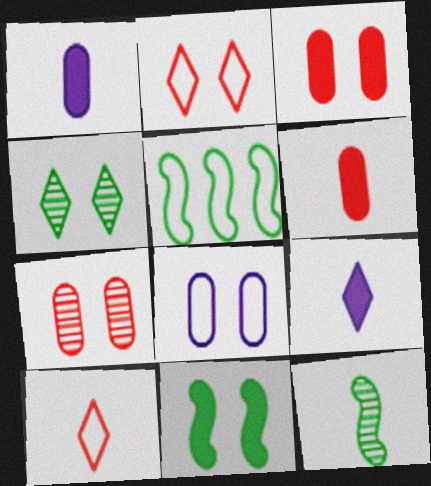[[1, 10, 12], 
[5, 7, 9], 
[5, 8, 10], 
[5, 11, 12]]